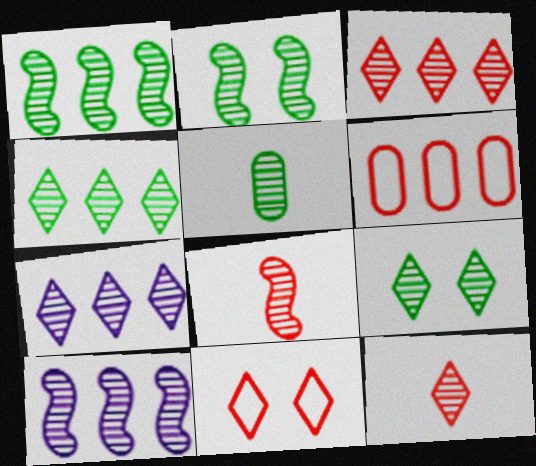[[1, 5, 9], 
[2, 4, 5], 
[2, 8, 10], 
[3, 4, 7], 
[7, 9, 12]]